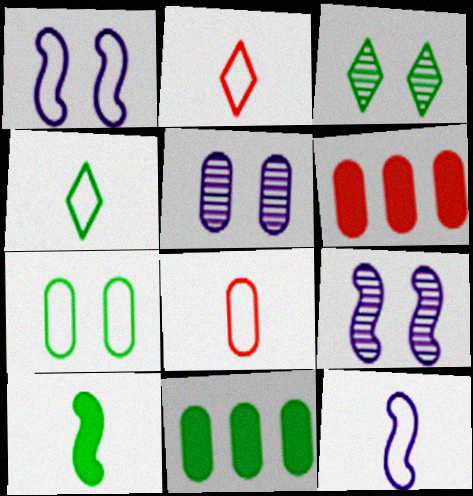[[2, 9, 11], 
[3, 6, 12], 
[4, 6, 9], 
[4, 8, 12], 
[5, 8, 11]]